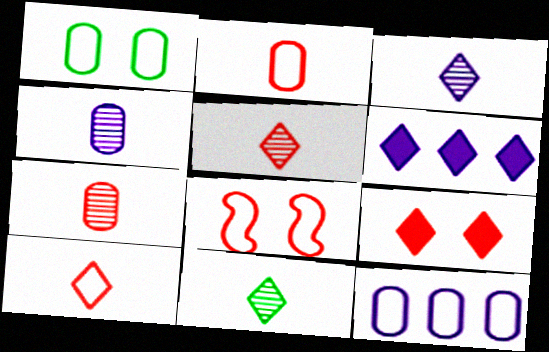[[1, 2, 12], 
[3, 5, 11]]